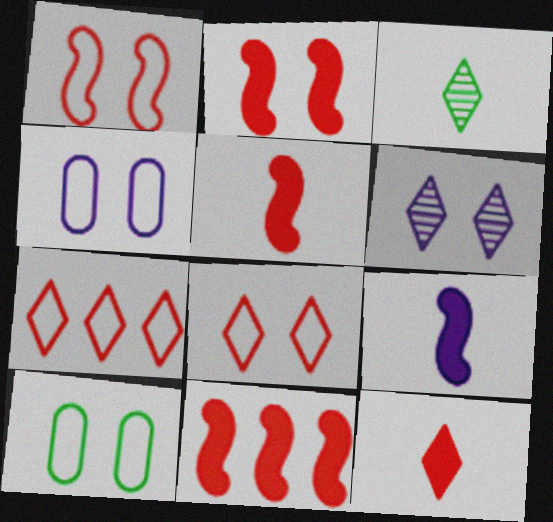[[2, 5, 11], 
[2, 6, 10], 
[3, 4, 11]]